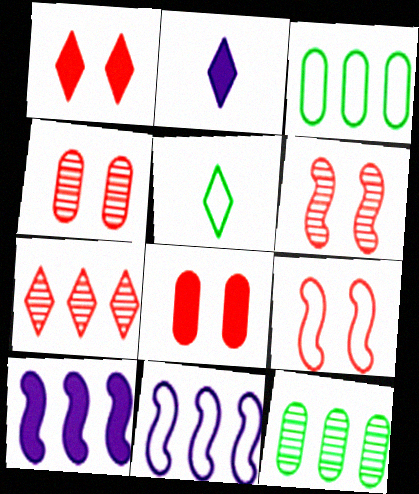[[1, 4, 9], 
[2, 3, 6], 
[2, 9, 12], 
[3, 7, 10], 
[4, 5, 10]]